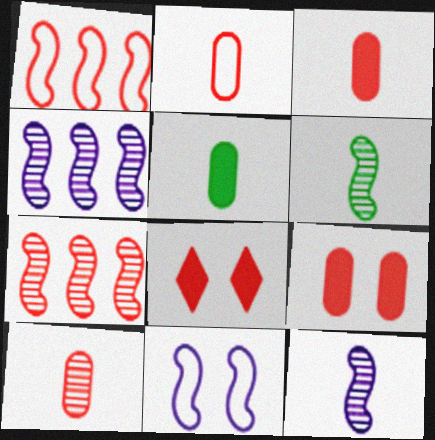[[1, 8, 10], 
[2, 3, 10], 
[2, 7, 8]]